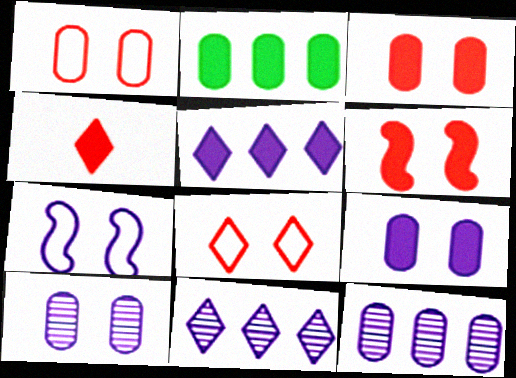[]